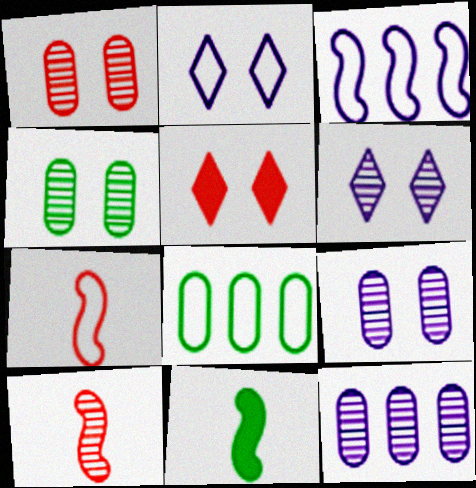[[1, 4, 9], 
[2, 7, 8]]